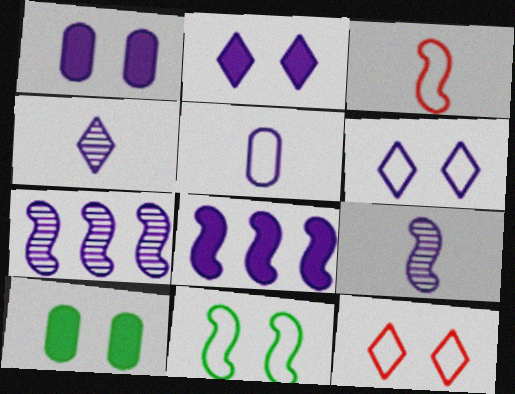[[2, 5, 7]]